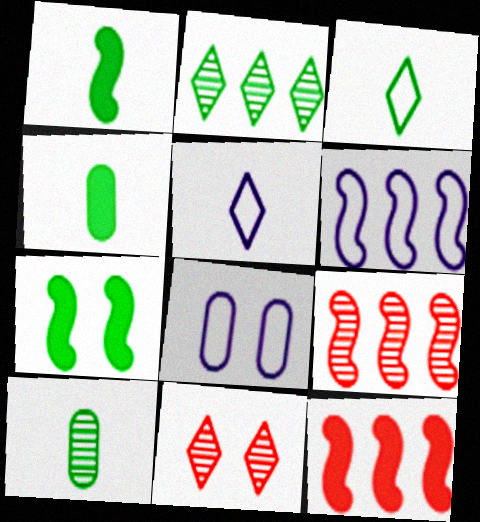[[1, 3, 10], 
[4, 6, 11], 
[5, 6, 8], 
[7, 8, 11]]